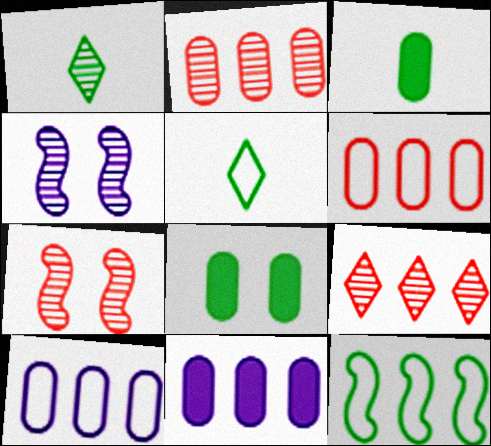[[1, 2, 4], 
[1, 8, 12], 
[5, 7, 11], 
[9, 11, 12]]